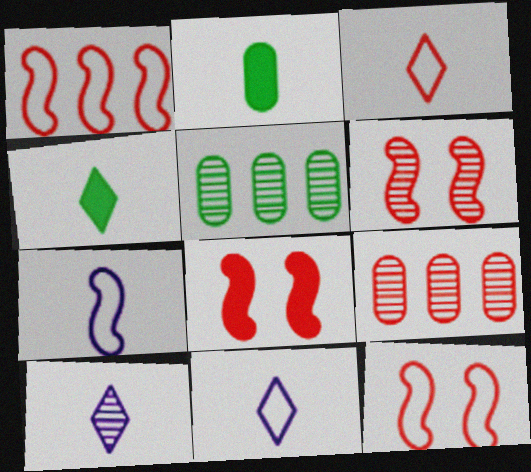[[3, 4, 10], 
[3, 8, 9], 
[5, 6, 10], 
[5, 8, 11], 
[6, 8, 12]]